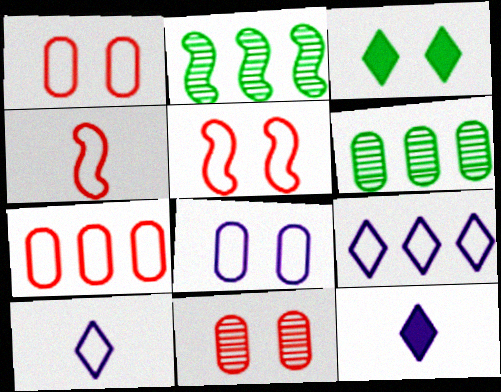[[1, 2, 12], 
[5, 6, 12]]